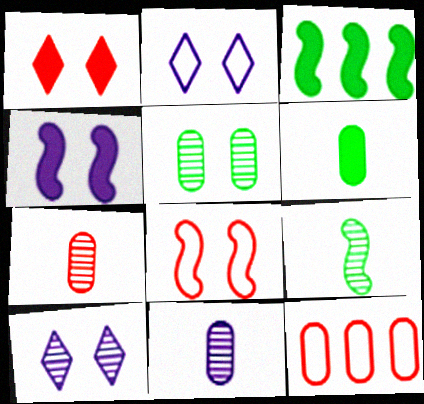[[2, 3, 7]]